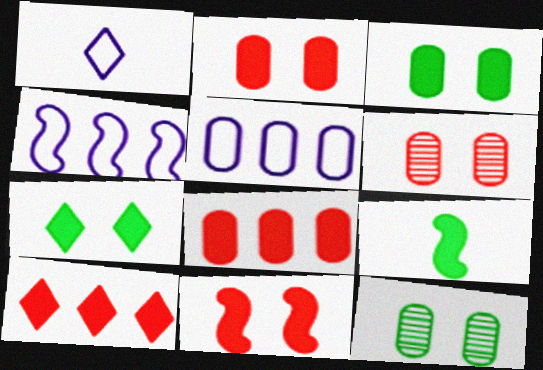[]